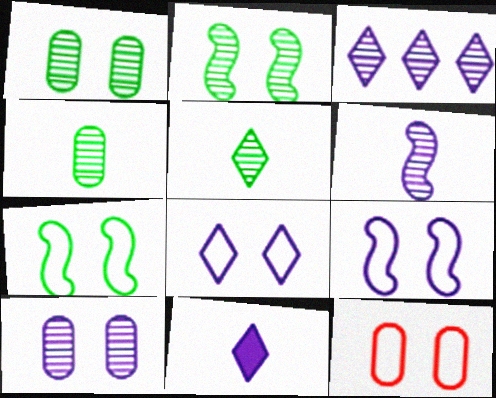[[3, 6, 10], 
[3, 8, 11], 
[7, 8, 12]]